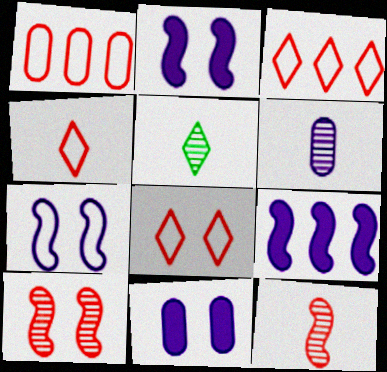[[1, 2, 5], 
[3, 4, 8], 
[5, 6, 12]]